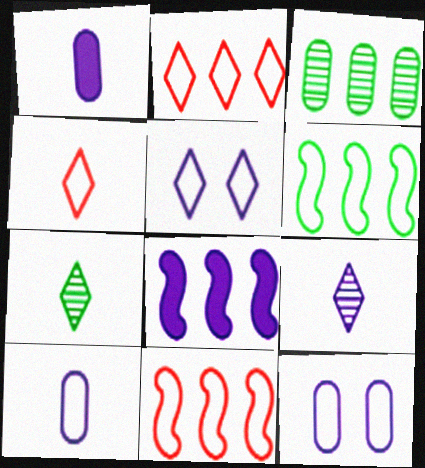[[2, 3, 8], 
[4, 6, 12], 
[8, 9, 12]]